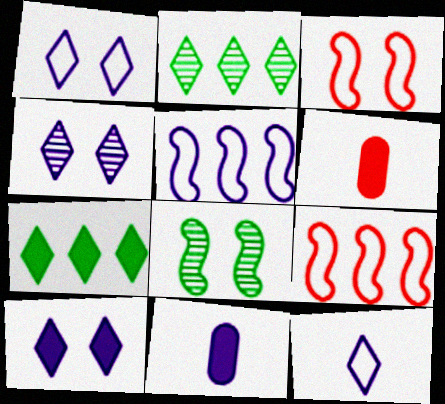[[1, 4, 10], 
[2, 3, 11], 
[4, 5, 11]]